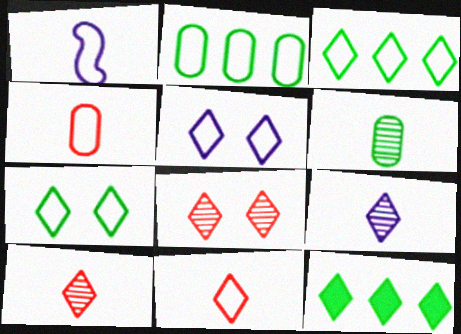[[3, 5, 11], 
[5, 10, 12]]